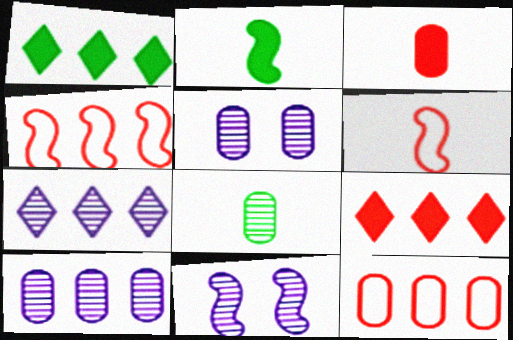[[1, 4, 10], 
[1, 5, 6], 
[2, 4, 11]]